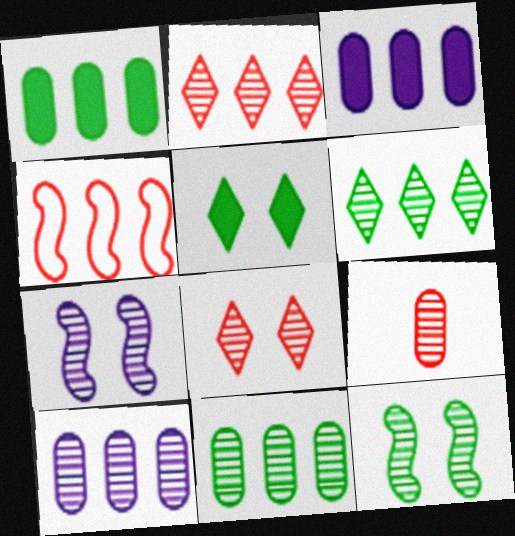[[3, 4, 6], 
[6, 7, 9]]